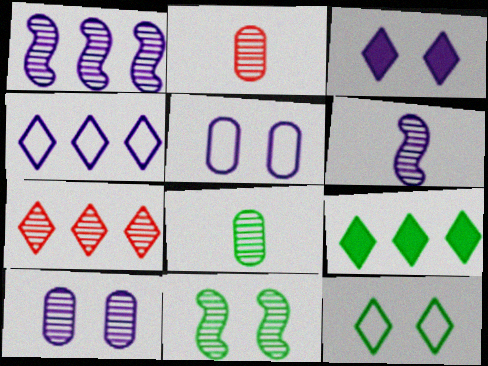[[4, 7, 9]]